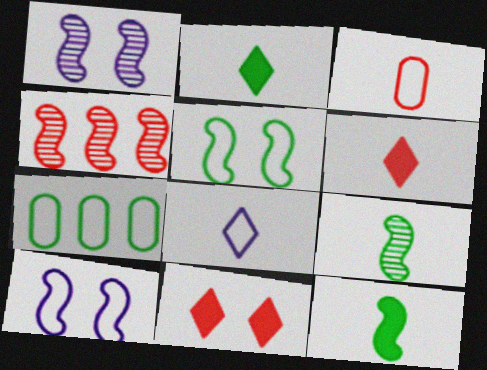[[1, 4, 9], 
[1, 6, 7], 
[3, 4, 11], 
[4, 10, 12]]